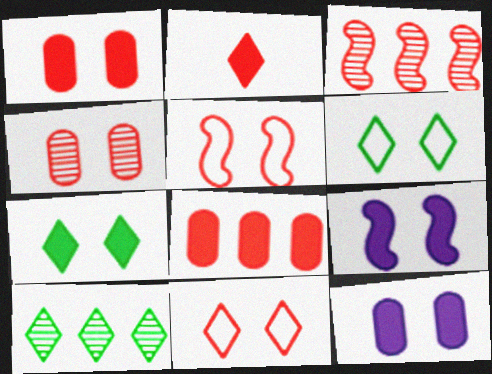[[1, 7, 9], 
[4, 6, 9]]